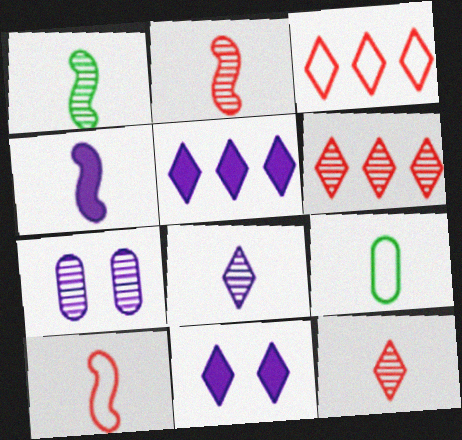[[1, 4, 10], 
[1, 6, 7], 
[4, 9, 12]]